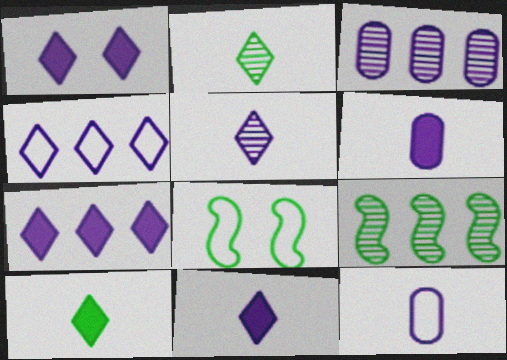[[1, 4, 5], 
[1, 7, 11]]